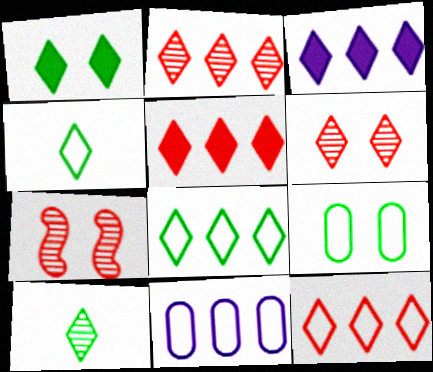[[1, 8, 10], 
[2, 3, 8], 
[2, 5, 12], 
[3, 4, 6]]